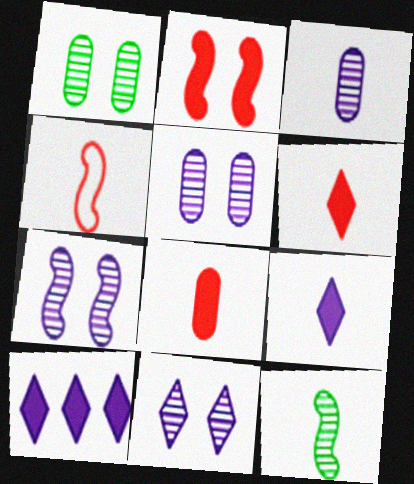[[1, 4, 10], 
[5, 7, 11]]